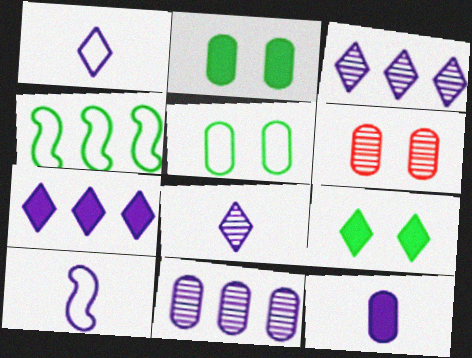[[8, 10, 12]]